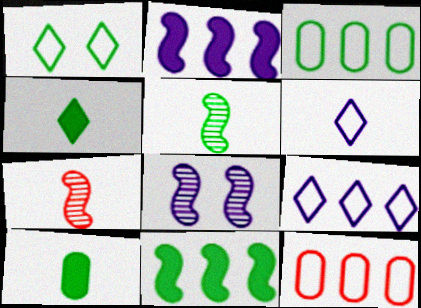[[4, 8, 12], 
[6, 7, 10]]